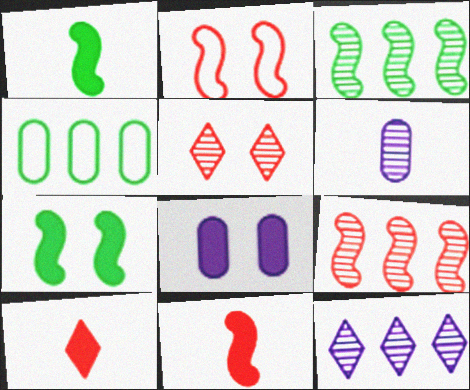[[2, 9, 11], 
[3, 5, 6]]